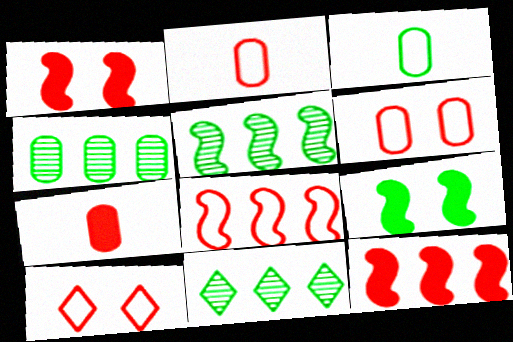[[2, 8, 10], 
[3, 9, 11], 
[4, 5, 11]]